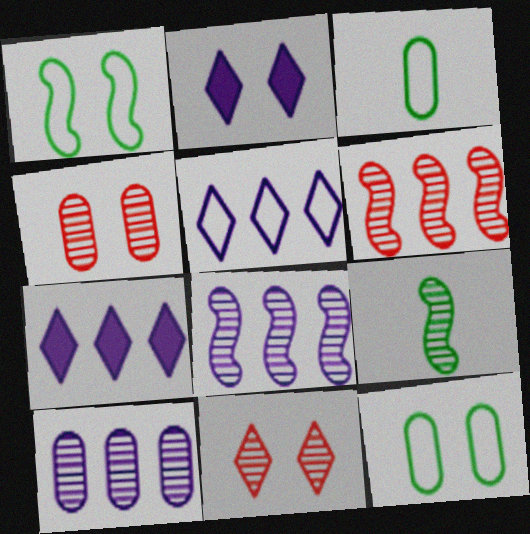[[1, 2, 4], 
[2, 3, 6], 
[9, 10, 11]]